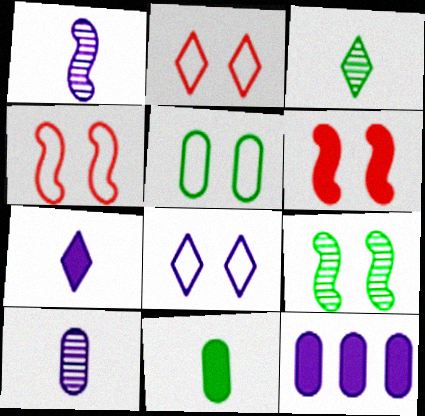[[1, 8, 12], 
[3, 4, 12], 
[4, 5, 8]]